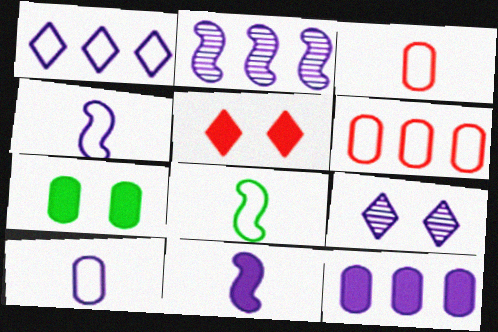[[1, 2, 12], 
[4, 9, 12]]